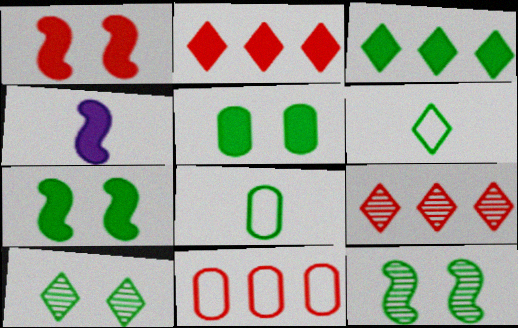[[2, 4, 5], 
[3, 6, 10], 
[3, 8, 12], 
[4, 10, 11]]